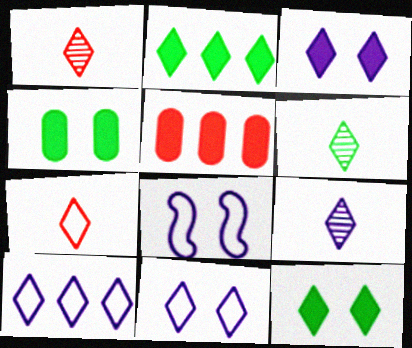[[1, 2, 11], 
[1, 6, 9], 
[1, 10, 12], 
[3, 9, 10], 
[5, 6, 8]]